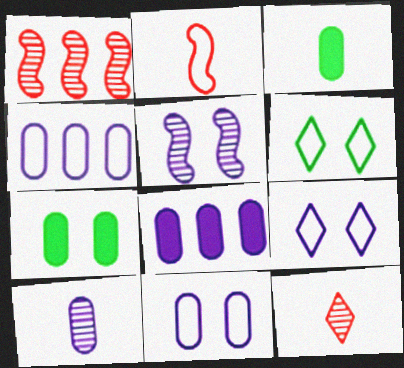[[1, 3, 9], 
[2, 4, 6], 
[8, 10, 11]]